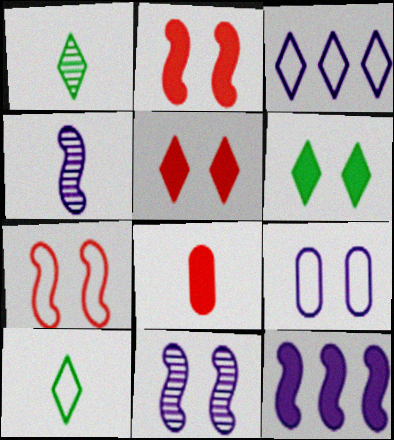[[1, 3, 5], 
[4, 8, 10], 
[6, 8, 12]]